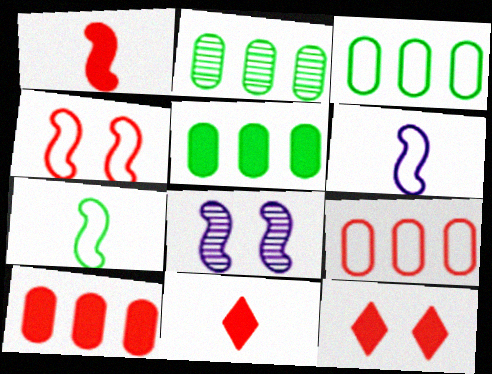[[1, 10, 12], 
[2, 3, 5], 
[2, 6, 12], 
[3, 8, 11]]